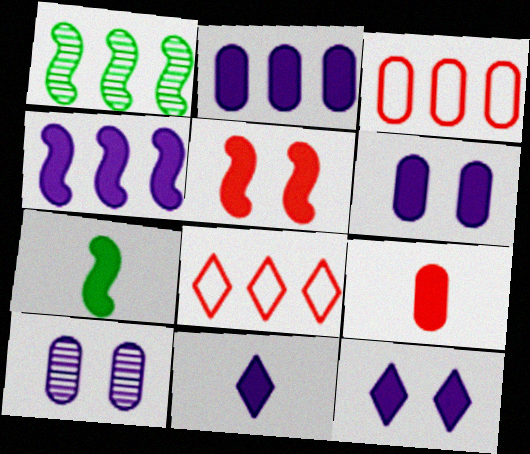[[1, 2, 8], 
[4, 5, 7], 
[4, 6, 11], 
[7, 8, 10], 
[7, 9, 11]]